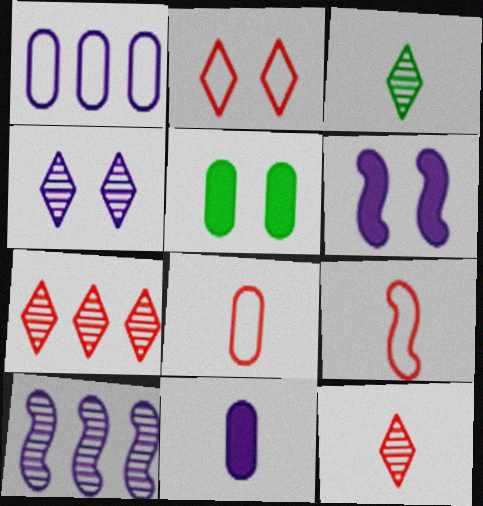[[3, 4, 7], 
[3, 9, 11]]